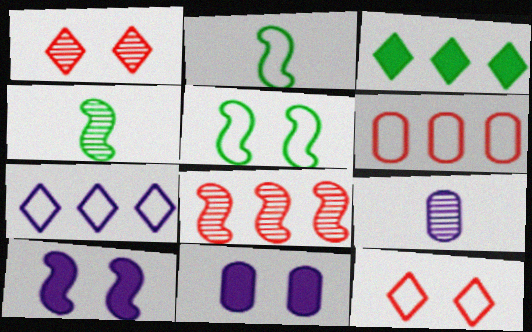[[1, 5, 11], 
[2, 8, 10], 
[7, 9, 10]]